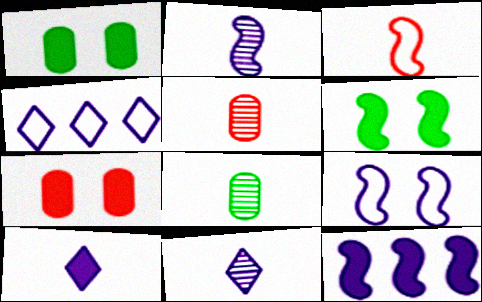[[2, 9, 12], 
[3, 8, 10], 
[4, 5, 6]]